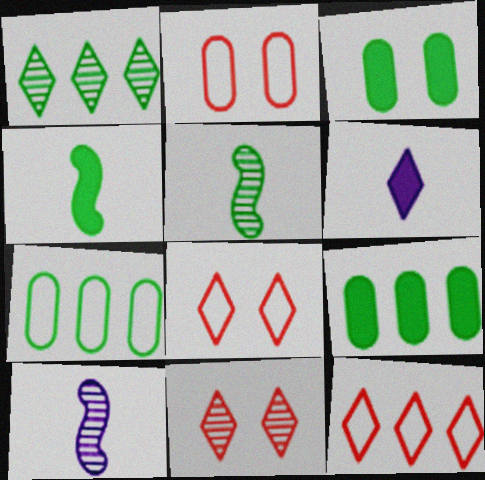[[1, 6, 8], 
[3, 10, 12], 
[8, 9, 10]]